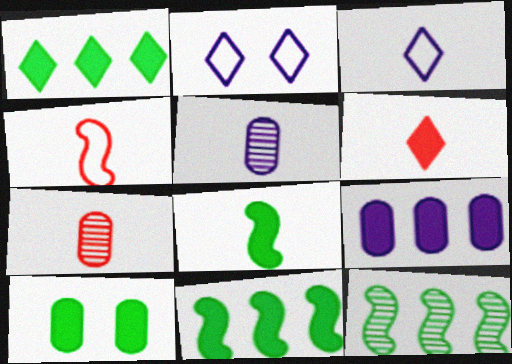[[1, 8, 10], 
[2, 7, 11], 
[3, 7, 8], 
[4, 6, 7]]